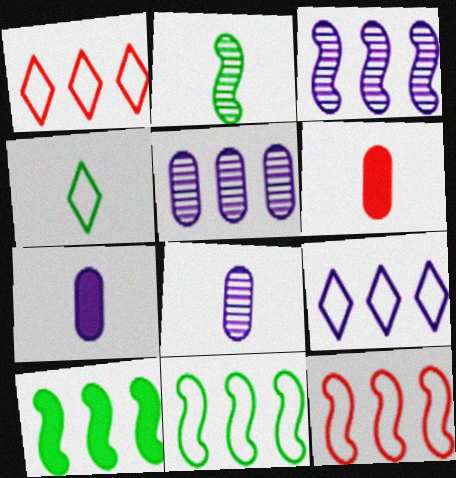[[1, 5, 10], 
[3, 10, 12]]